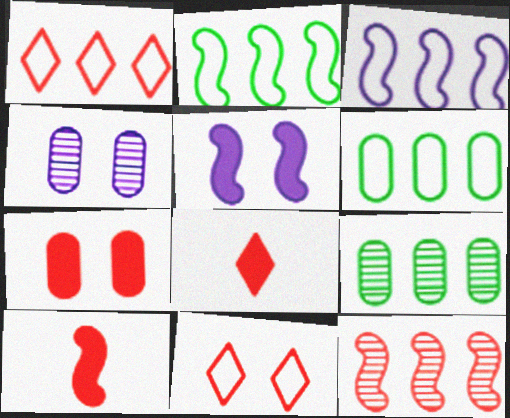[[1, 3, 6], 
[2, 4, 8]]